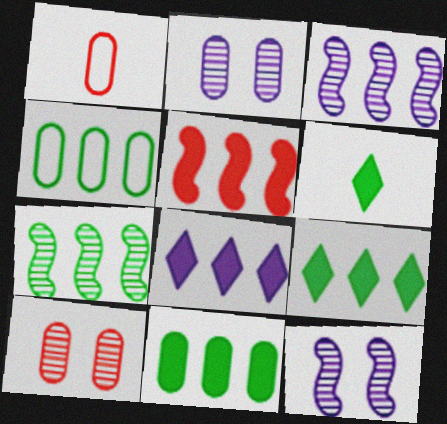[[1, 2, 11], 
[1, 9, 12], 
[4, 7, 9], 
[5, 8, 11]]